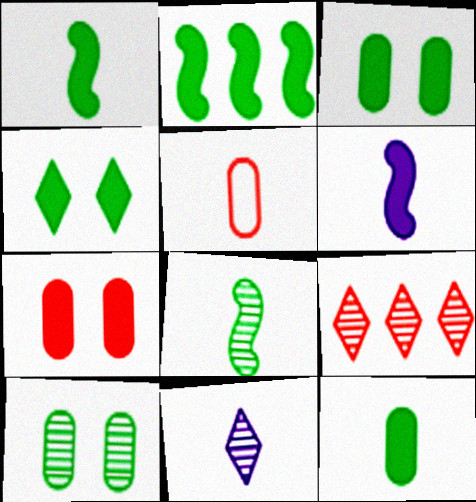[[1, 5, 11], 
[2, 4, 12]]